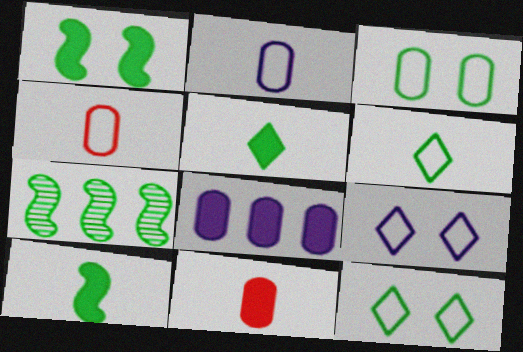[[3, 5, 7], 
[7, 9, 11]]